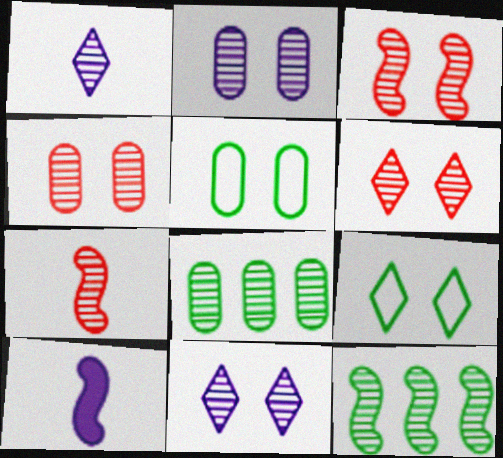[[1, 3, 8], 
[1, 4, 12], 
[3, 4, 6], 
[7, 8, 11]]